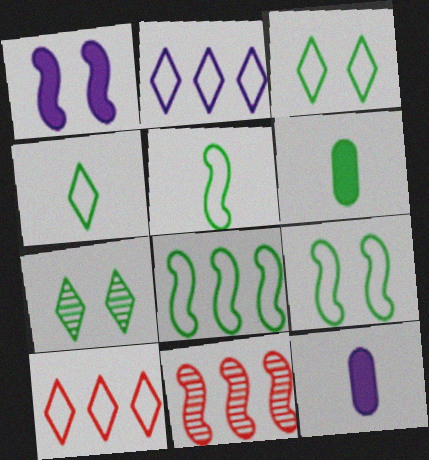[[1, 5, 11], 
[3, 11, 12], 
[5, 8, 9], 
[6, 7, 8]]